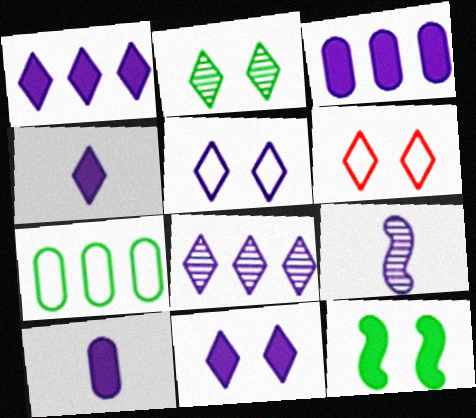[[1, 4, 11], 
[2, 6, 11], 
[3, 5, 9], 
[4, 5, 8]]